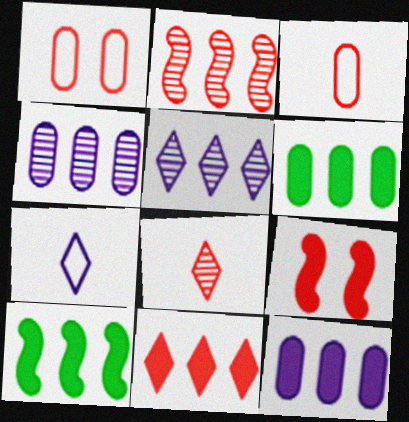[[10, 11, 12]]